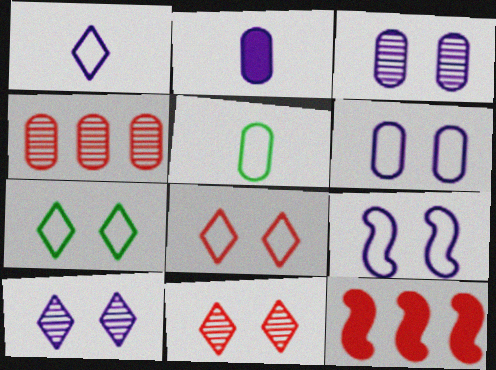[[5, 10, 12]]